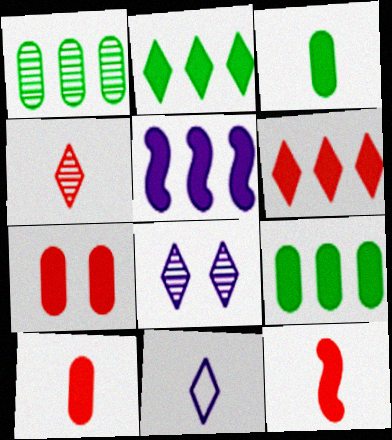[[5, 6, 9], 
[6, 7, 12]]